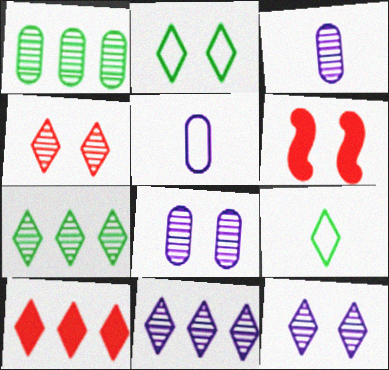[[2, 6, 8], 
[5, 6, 7], 
[9, 10, 12]]